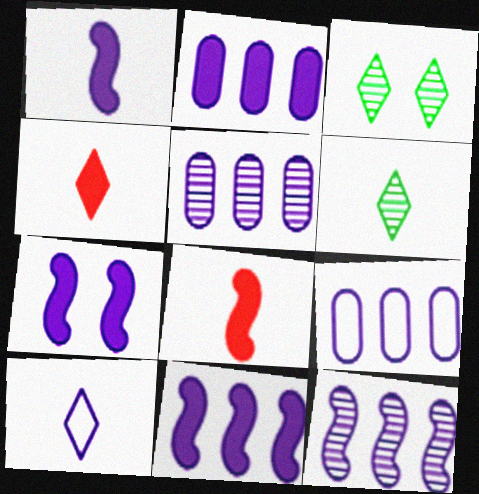[[1, 7, 11], 
[2, 5, 9], 
[3, 8, 9], 
[4, 6, 10], 
[5, 7, 10]]